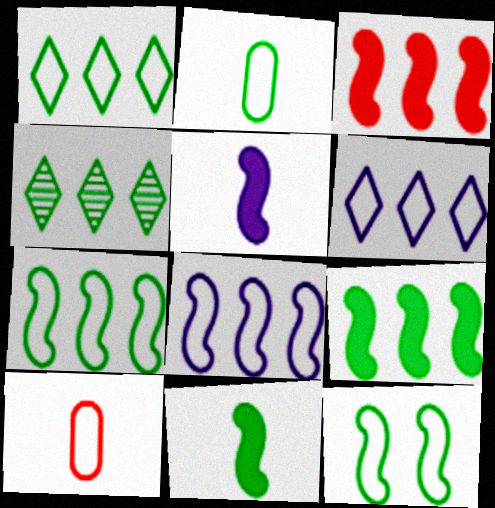[[1, 2, 12], 
[6, 10, 12]]